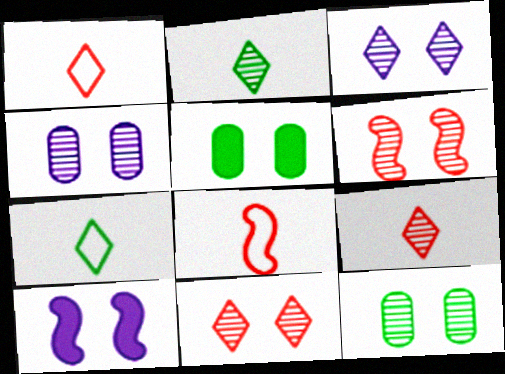[[3, 6, 12]]